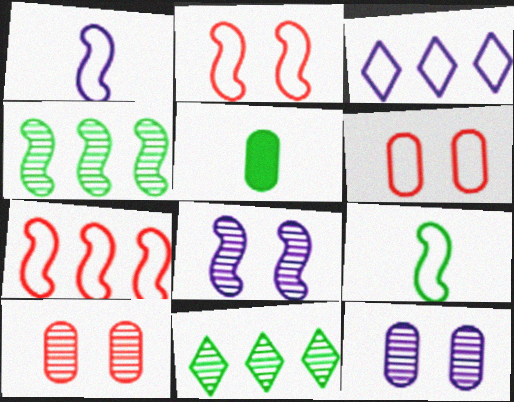[[3, 6, 9]]